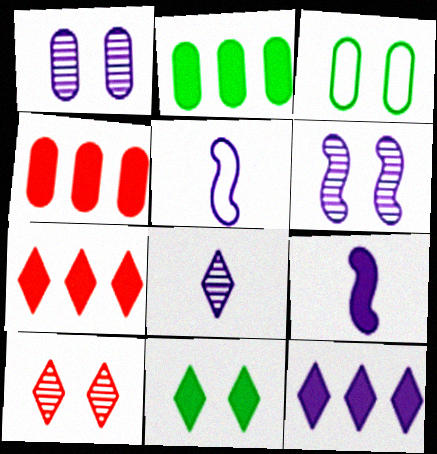[[1, 5, 12], 
[2, 5, 10], 
[4, 9, 11]]